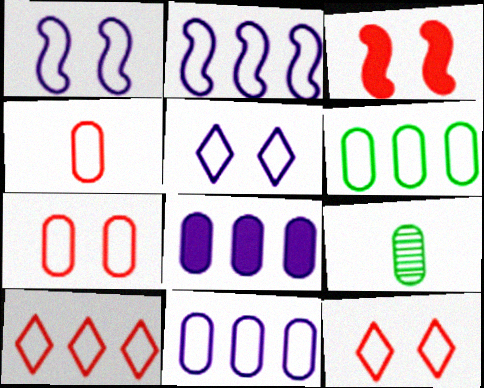[[2, 6, 10], 
[7, 8, 9]]